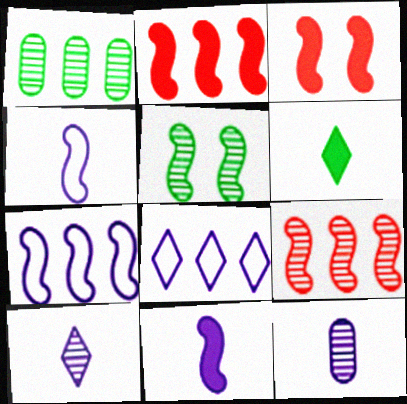[[1, 2, 8], 
[2, 4, 5]]